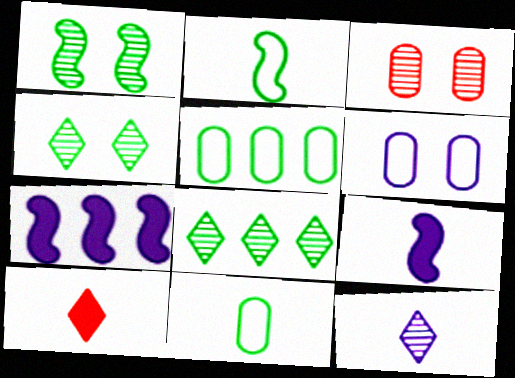[[6, 7, 12]]